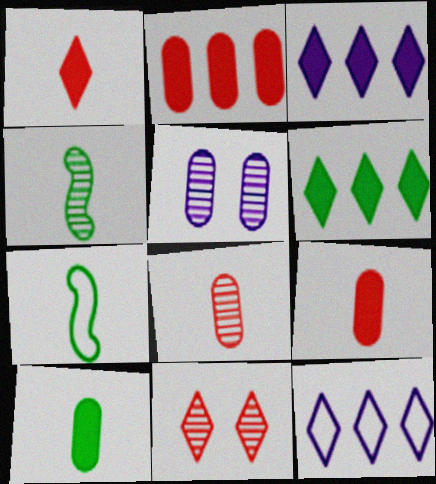[]